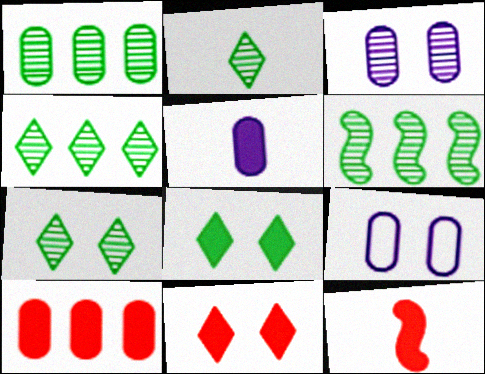[[1, 4, 6], 
[2, 4, 7], 
[4, 9, 12], 
[10, 11, 12]]